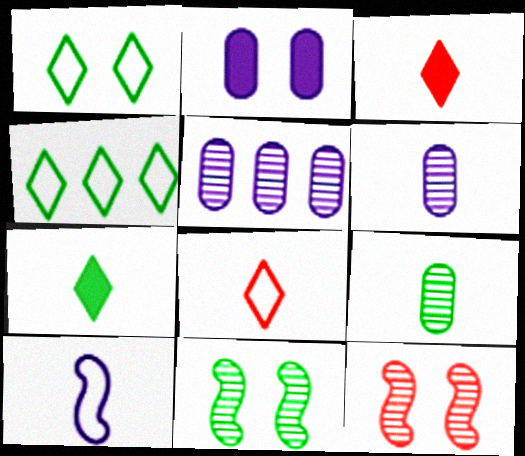[[1, 2, 12], 
[3, 9, 10]]